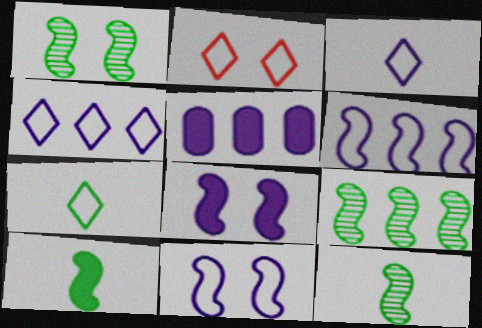[[1, 9, 12], 
[2, 4, 7], 
[2, 5, 12]]